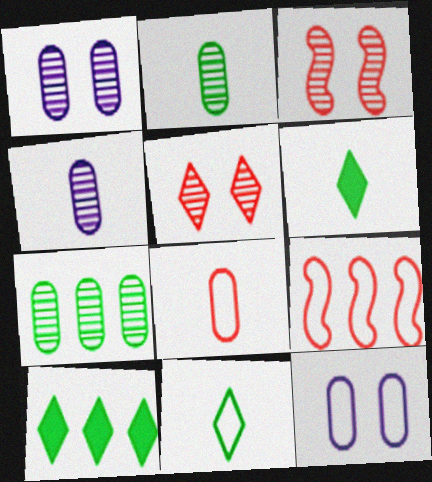[[1, 6, 9], 
[9, 11, 12]]